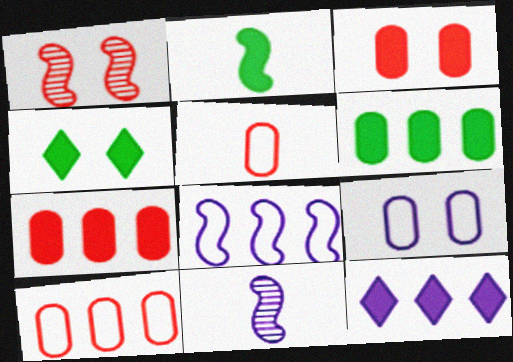[[1, 2, 8], 
[1, 4, 9], 
[2, 3, 12], 
[2, 4, 6], 
[4, 10, 11], 
[9, 11, 12]]